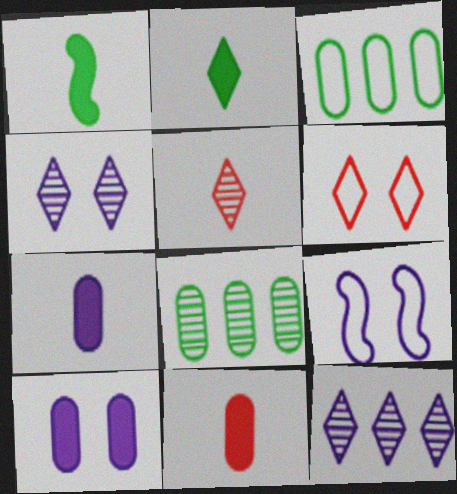[[2, 6, 12], 
[4, 9, 10], 
[7, 9, 12]]